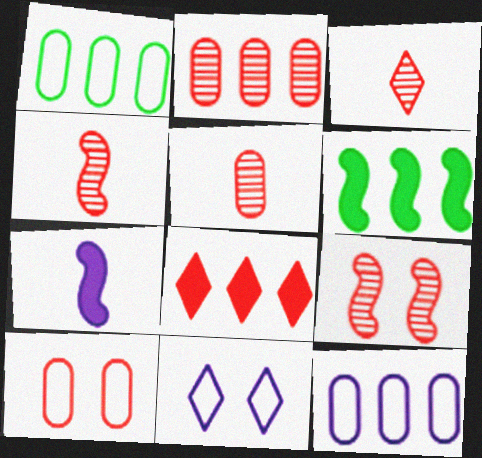[[2, 3, 9], 
[3, 4, 5], 
[4, 8, 10], 
[5, 6, 11]]